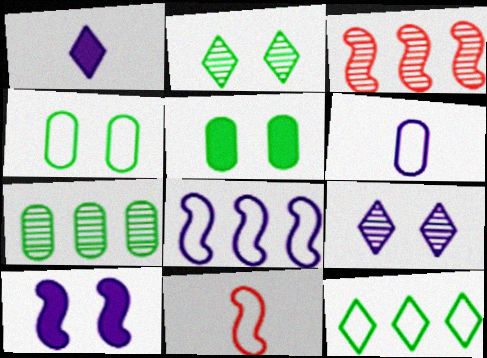[[1, 3, 4]]